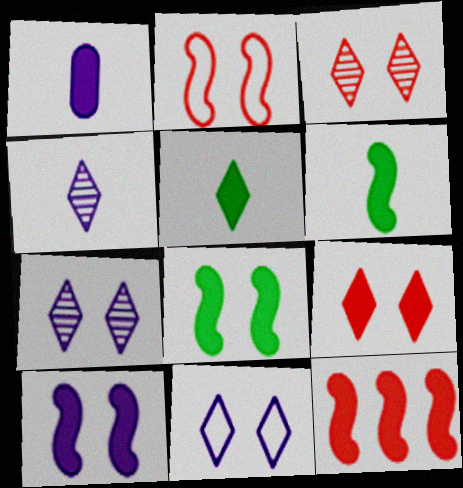[[6, 10, 12]]